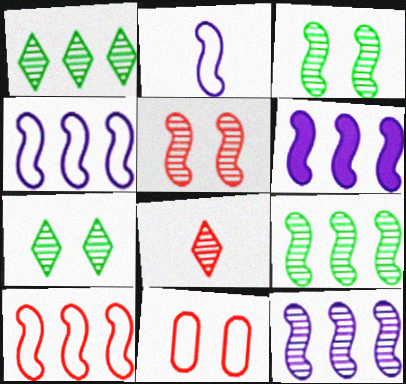[[4, 6, 12], 
[6, 9, 10]]